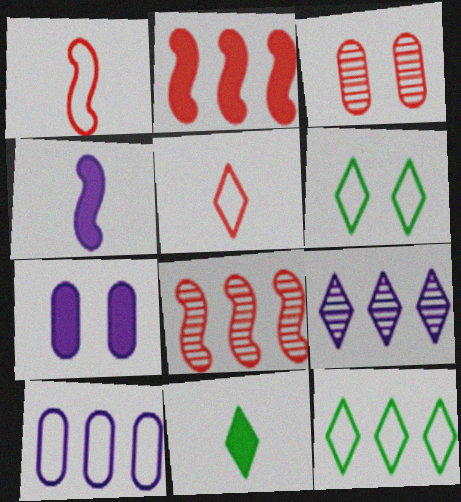[[1, 6, 10], 
[2, 3, 5], 
[2, 7, 11], 
[3, 4, 12]]